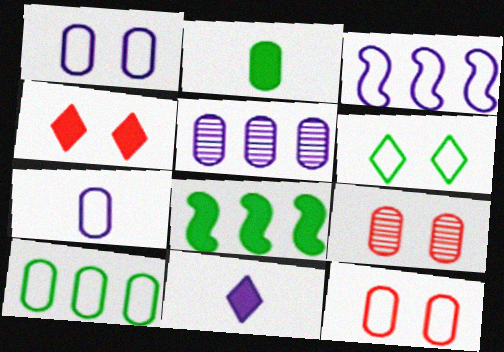[[2, 5, 12], 
[7, 10, 12]]